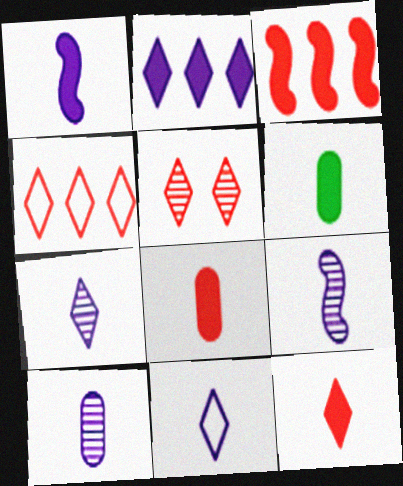[[1, 6, 12], 
[1, 10, 11], 
[4, 5, 12], 
[7, 9, 10]]